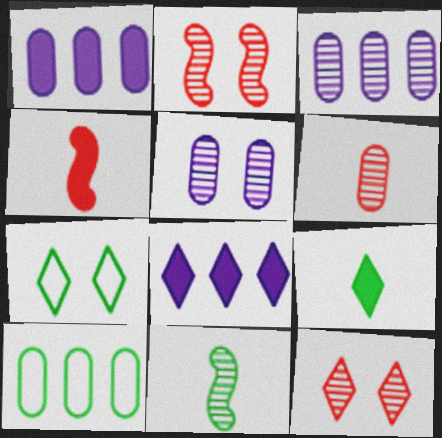[[3, 4, 7], 
[3, 11, 12]]